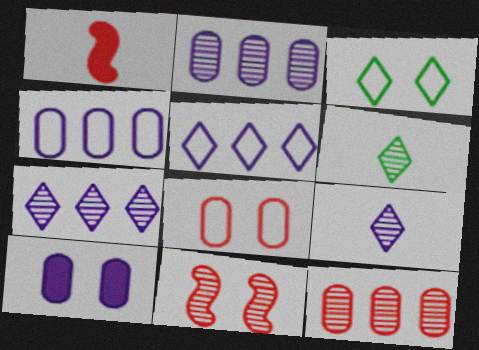[[1, 2, 3], 
[2, 6, 11], 
[3, 10, 11]]